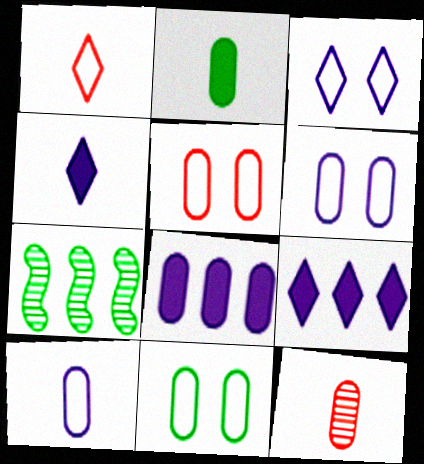[[2, 10, 12], 
[4, 5, 7], 
[5, 6, 11], 
[8, 11, 12]]